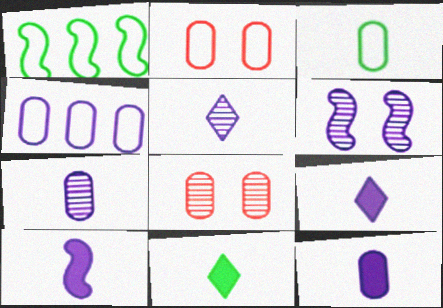[[1, 8, 9], 
[2, 3, 4], 
[4, 6, 9], 
[9, 10, 12]]